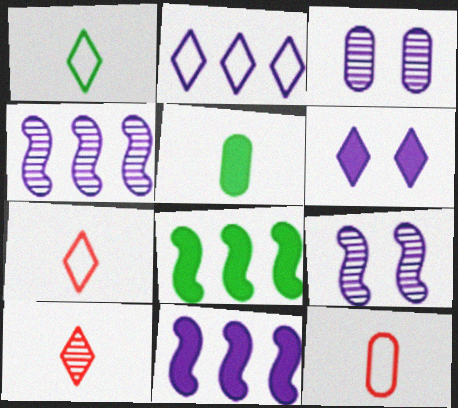[[3, 7, 8]]